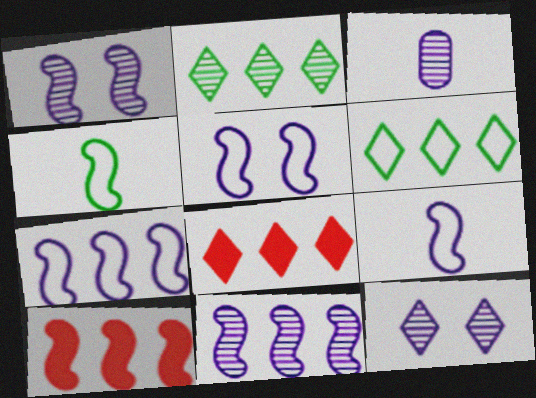[[1, 4, 10], 
[3, 11, 12], 
[5, 7, 9]]